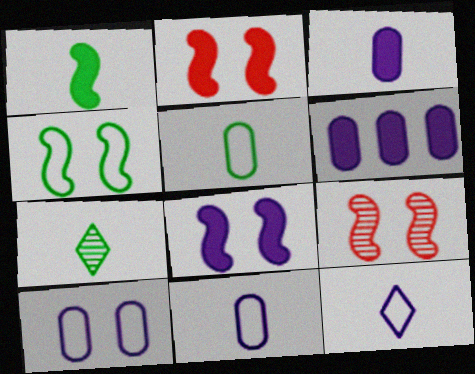[[1, 5, 7], 
[4, 8, 9]]